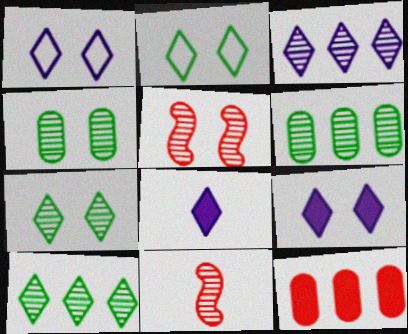[[1, 3, 8], 
[3, 4, 11]]